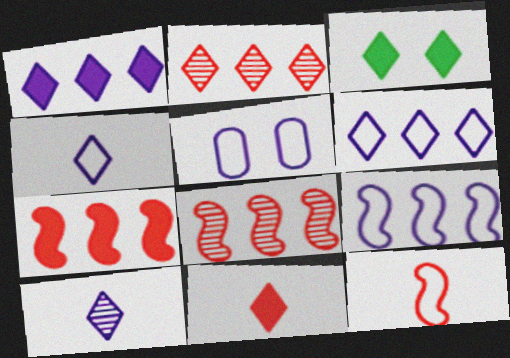[[1, 3, 11], 
[2, 3, 4], 
[4, 5, 9]]